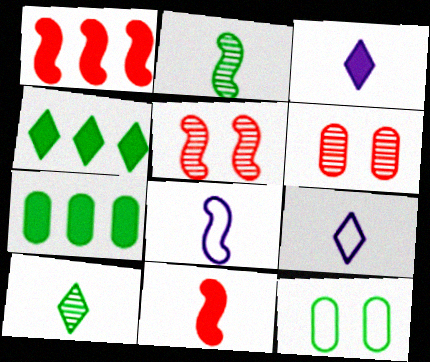[[2, 4, 12], 
[2, 8, 11], 
[4, 6, 8], 
[5, 7, 9]]